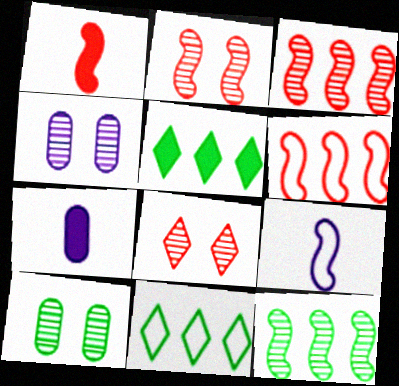[[1, 2, 6], 
[1, 4, 11], 
[2, 7, 11]]